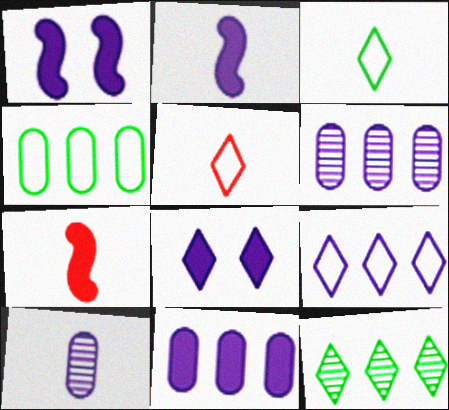[[1, 9, 10], 
[2, 8, 11], 
[3, 7, 10], 
[5, 8, 12]]